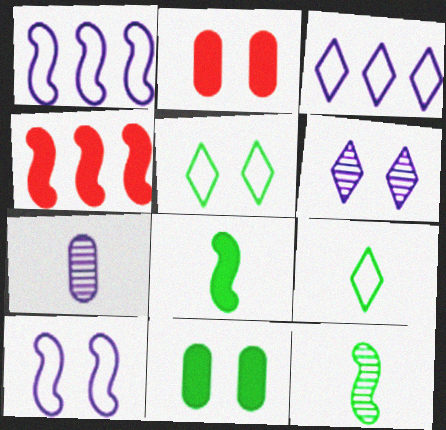[[2, 3, 12], 
[4, 5, 7], 
[4, 10, 12]]